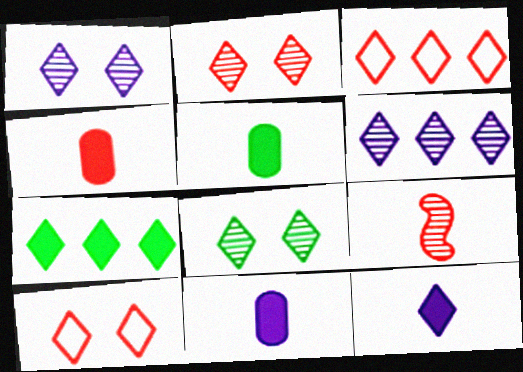[[1, 2, 8], 
[3, 6, 7], 
[3, 8, 12], 
[4, 5, 11]]